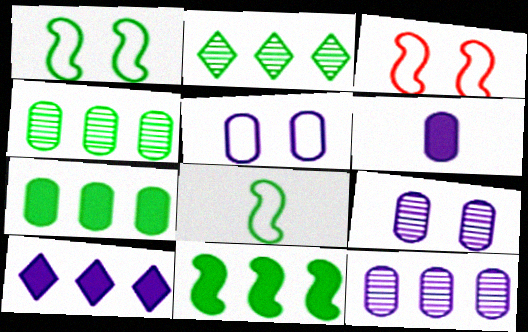[[2, 3, 6], 
[5, 6, 12]]